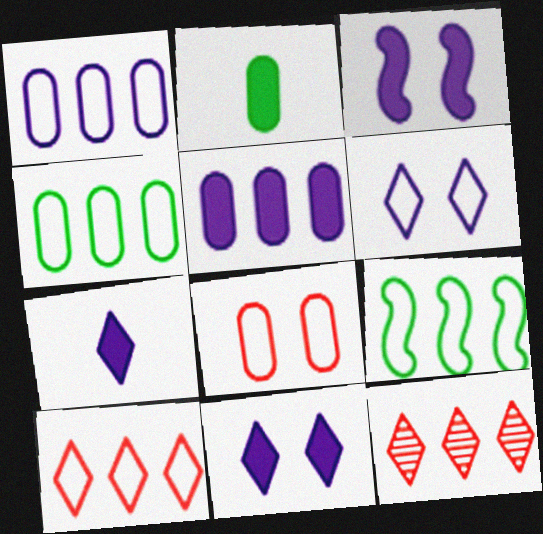[[1, 9, 10], 
[3, 5, 7], 
[5, 9, 12]]